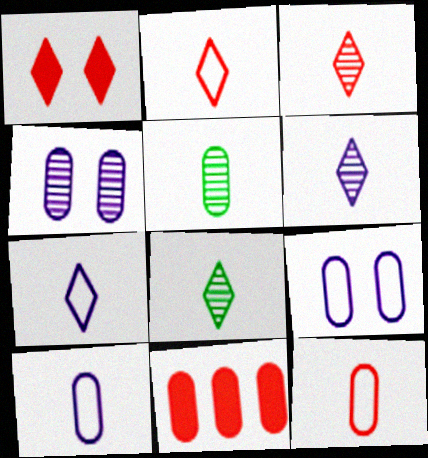[[3, 6, 8], 
[5, 9, 11]]